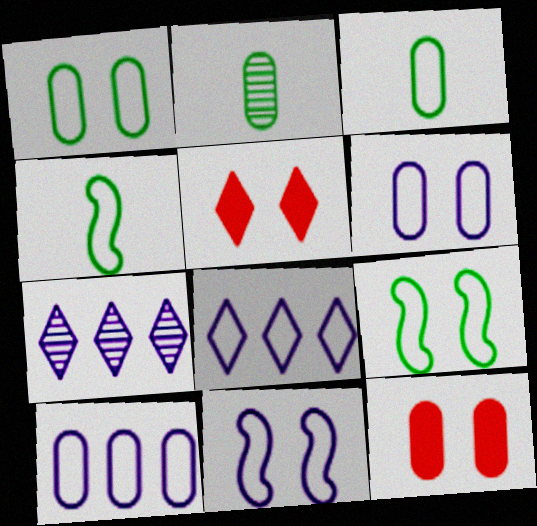[[2, 10, 12], 
[4, 7, 12]]